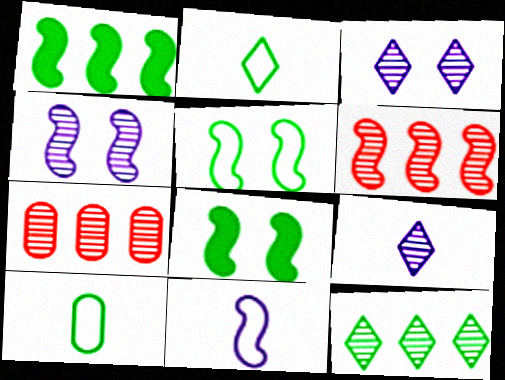[[6, 8, 11], 
[8, 10, 12]]